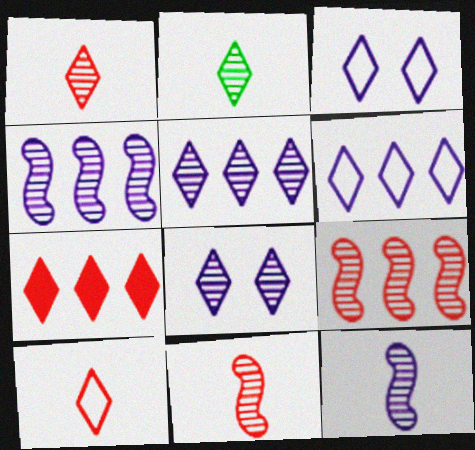[[2, 3, 7]]